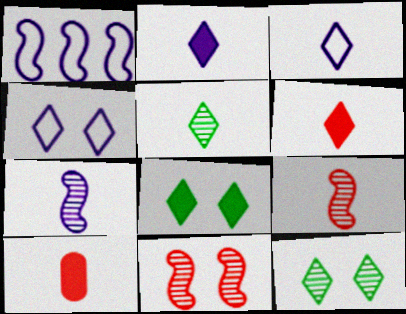[[1, 10, 12], 
[3, 5, 6]]